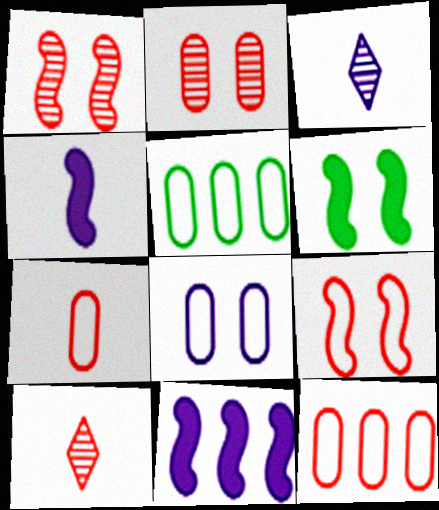[[3, 6, 12], 
[3, 8, 11], 
[5, 7, 8]]